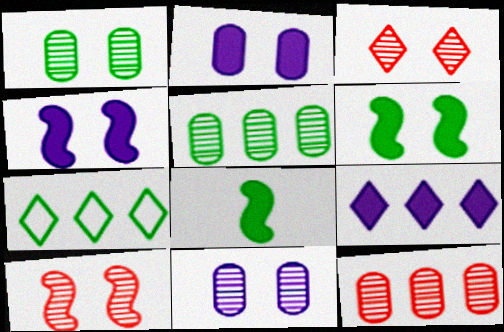[[1, 7, 8]]